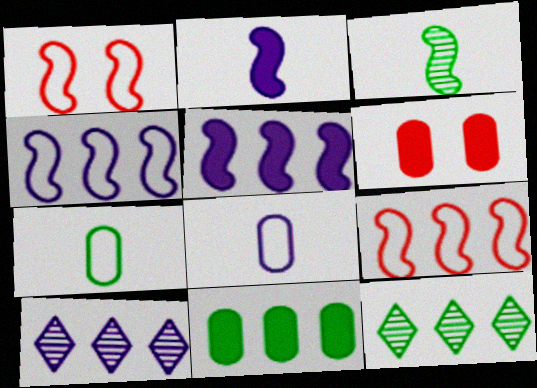[[1, 3, 5], 
[9, 10, 11]]